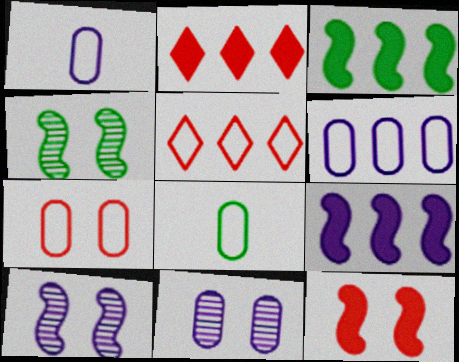[[1, 2, 4], 
[2, 8, 10], 
[6, 7, 8]]